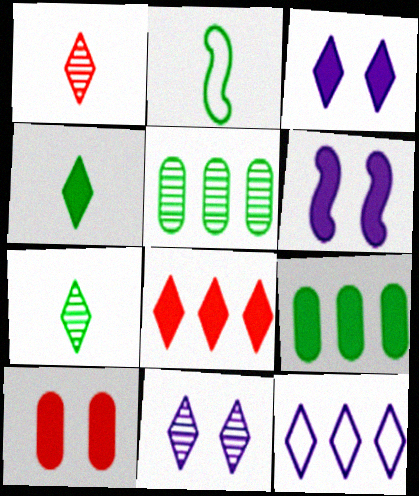[[3, 4, 8]]